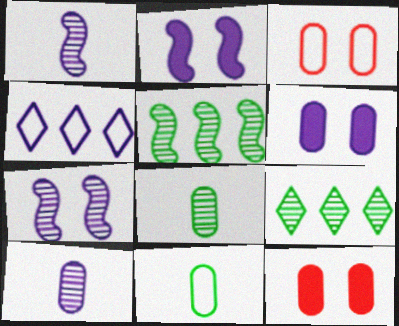[[1, 4, 6], 
[2, 4, 10]]